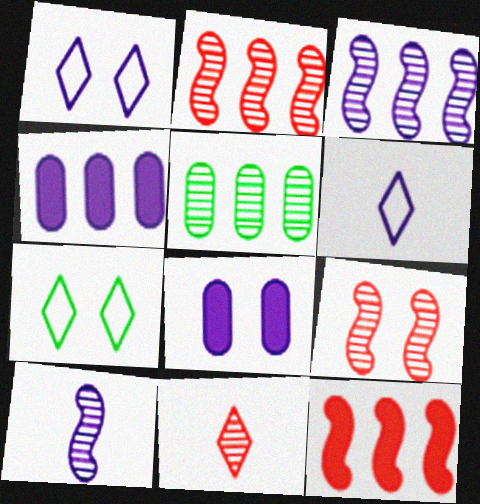[[1, 4, 10], 
[3, 6, 8], 
[7, 8, 9]]